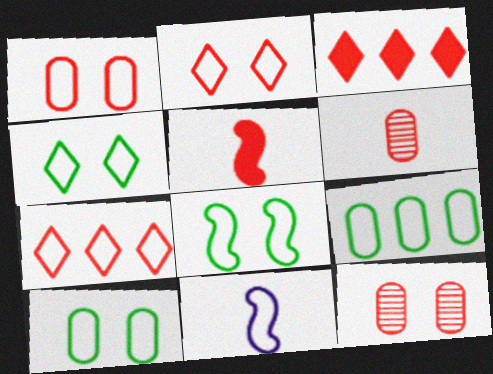[[2, 9, 11], 
[4, 8, 10], 
[5, 7, 12], 
[7, 10, 11]]